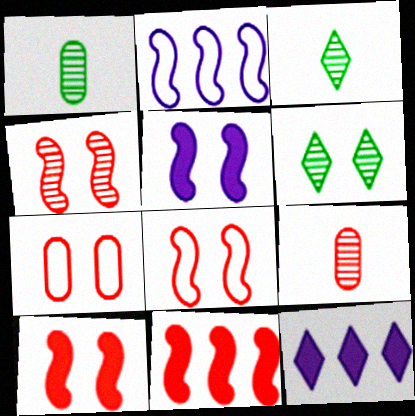[[1, 8, 12], 
[4, 8, 10], 
[5, 6, 7]]